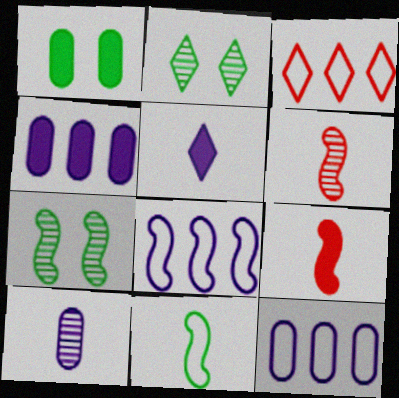[[2, 3, 5], 
[2, 9, 12], 
[7, 8, 9]]